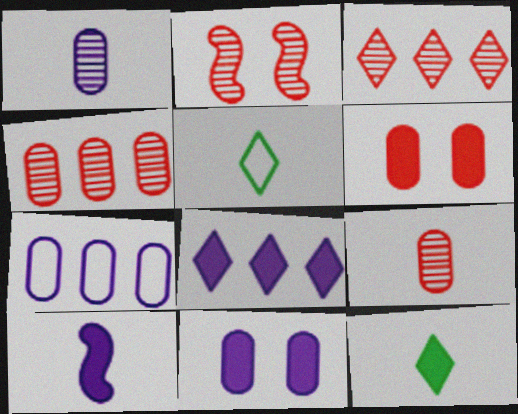[[1, 7, 11], 
[2, 3, 9], 
[2, 7, 12], 
[5, 9, 10], 
[8, 10, 11]]